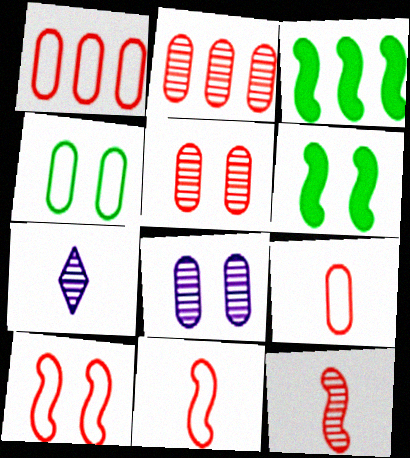[[1, 6, 7]]